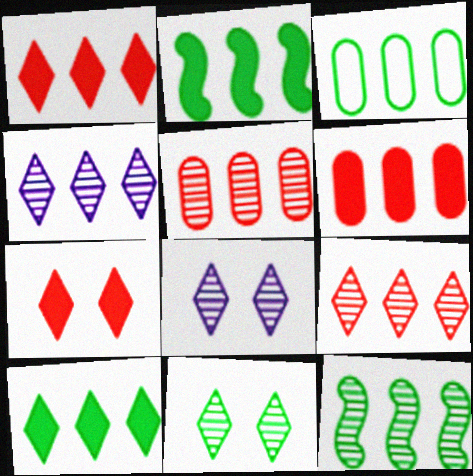[[3, 10, 12], 
[4, 5, 12]]